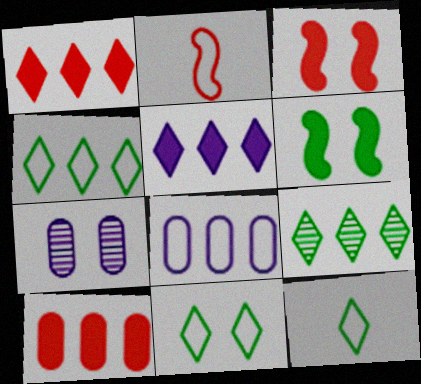[[2, 8, 11], 
[3, 7, 11], 
[4, 11, 12]]